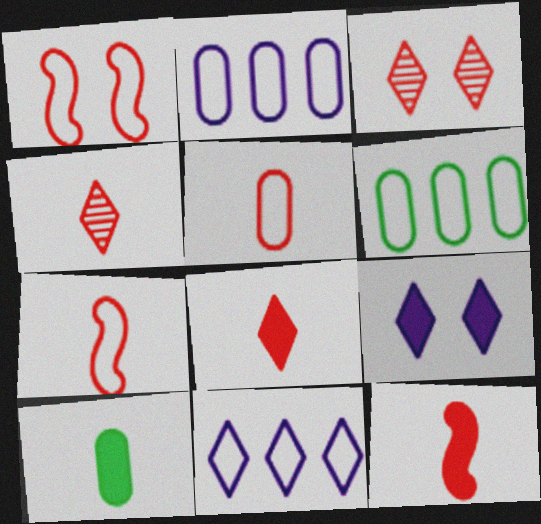[[4, 5, 12]]